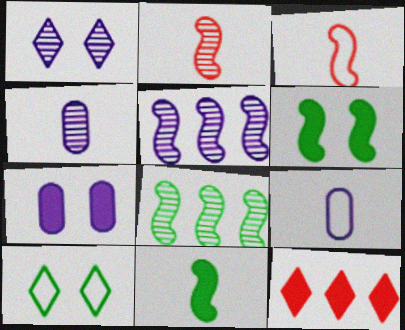[[1, 4, 5], 
[3, 5, 6], 
[7, 11, 12]]